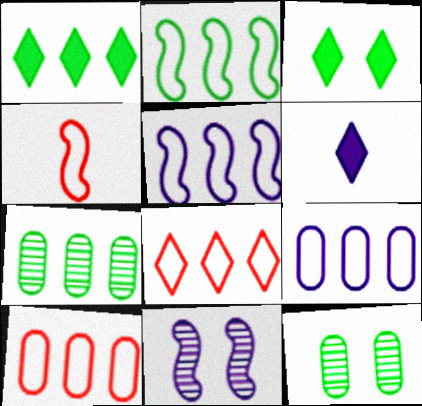[[1, 2, 7], 
[2, 8, 9], 
[6, 9, 11]]